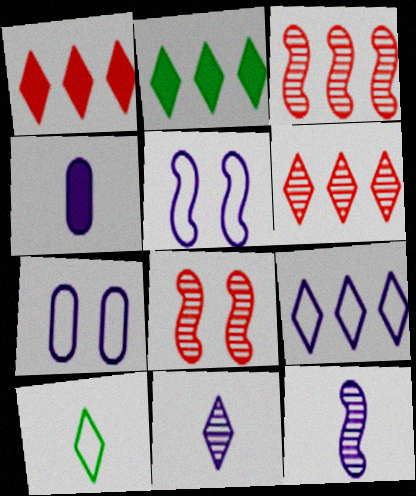[[2, 6, 9]]